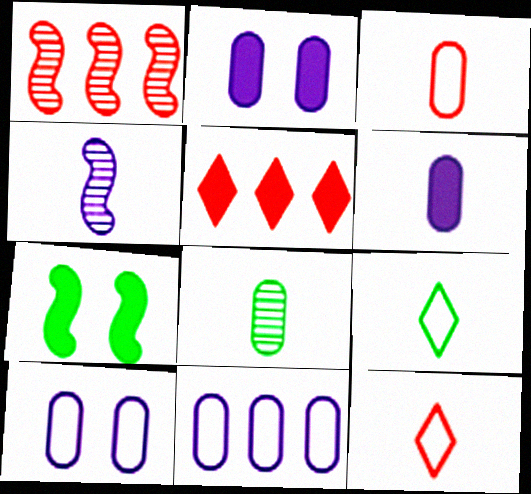[[1, 2, 9], 
[3, 6, 8], 
[5, 6, 7]]